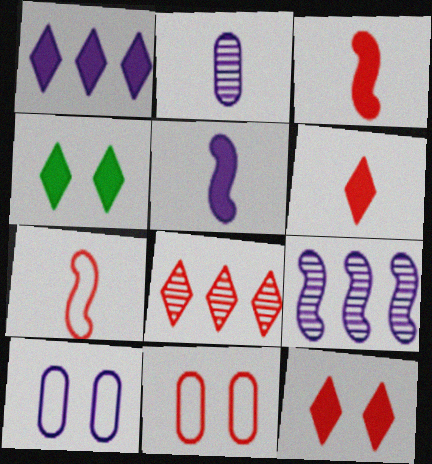[[1, 4, 6], 
[3, 8, 11]]